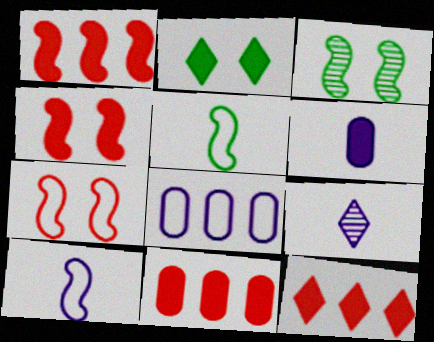[[1, 2, 6], 
[1, 3, 10], 
[1, 11, 12], 
[6, 9, 10]]